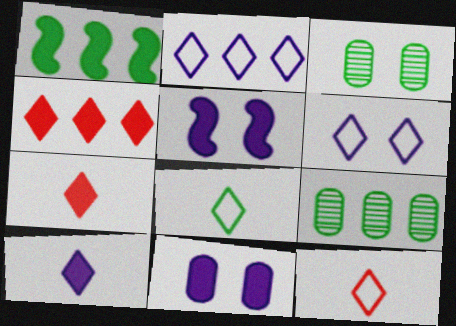[[1, 3, 8], 
[1, 7, 11], 
[5, 9, 12]]